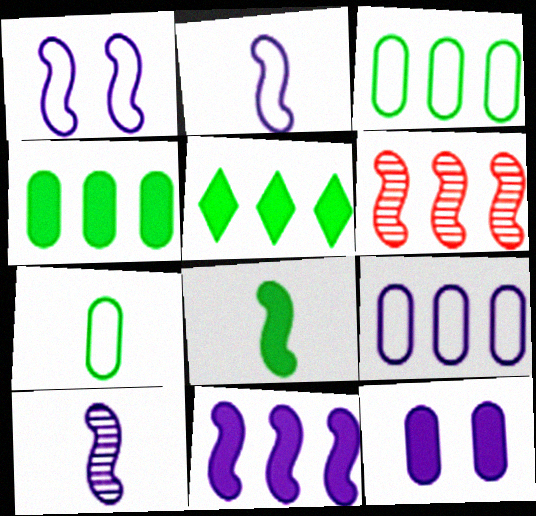[[1, 6, 8], 
[1, 10, 11], 
[5, 6, 9]]